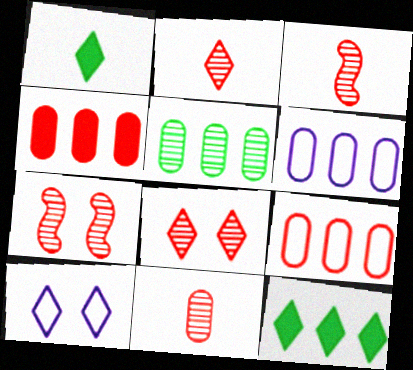[[1, 6, 7], 
[2, 3, 11], 
[2, 10, 12], 
[4, 5, 6]]